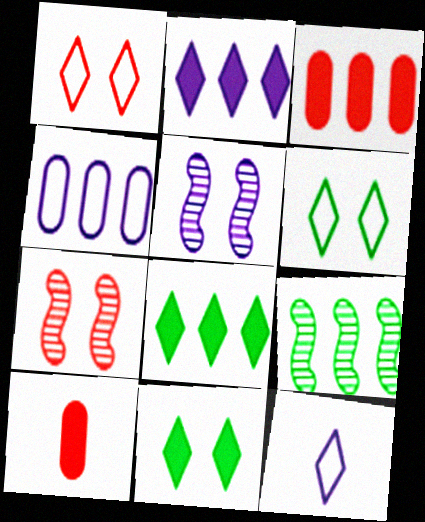[]